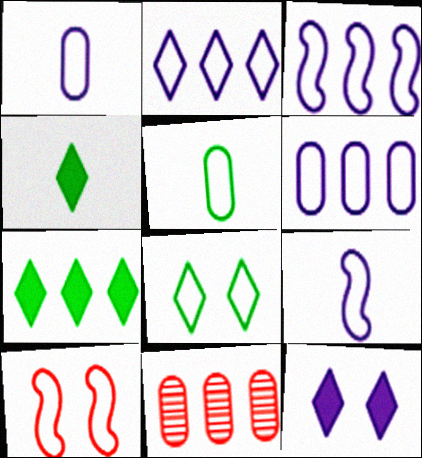[[2, 3, 6], 
[2, 5, 10], 
[3, 7, 11]]